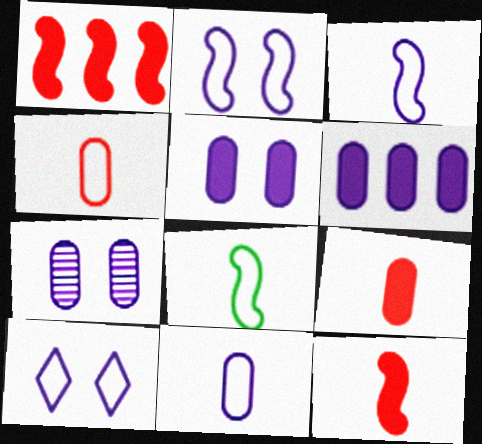[[6, 7, 11]]